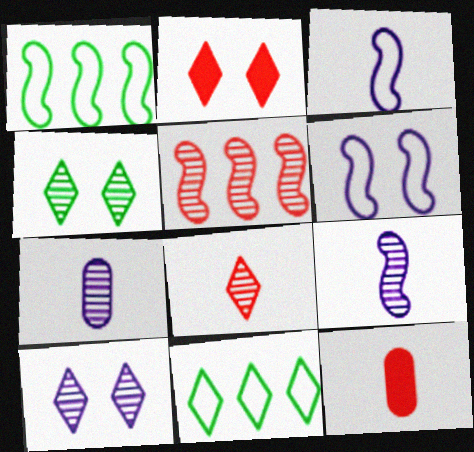[[1, 2, 7], 
[1, 10, 12], 
[4, 5, 7]]